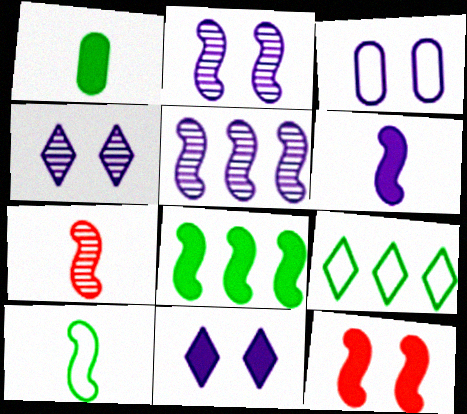[[2, 3, 11], 
[5, 10, 12], 
[6, 7, 10], 
[6, 8, 12]]